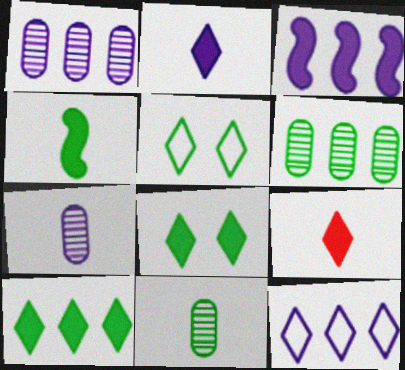[[1, 3, 12], 
[4, 5, 6]]